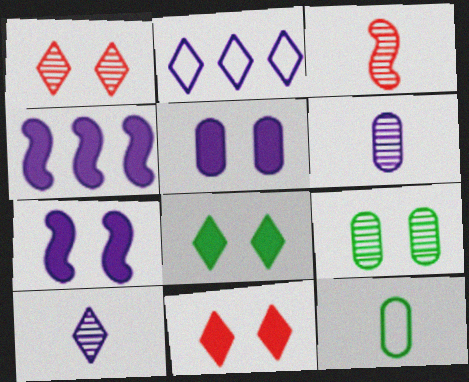[[1, 4, 12], 
[2, 6, 7]]